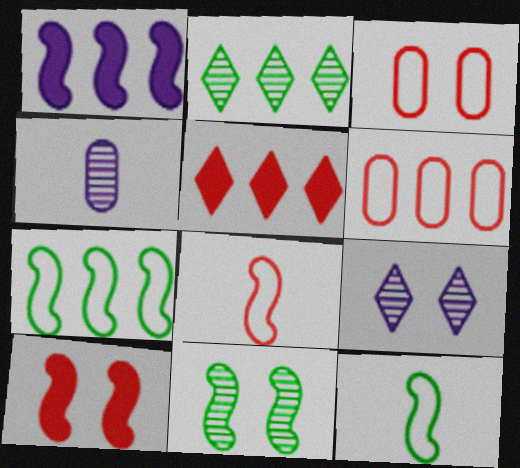[[1, 2, 6], 
[1, 8, 11]]